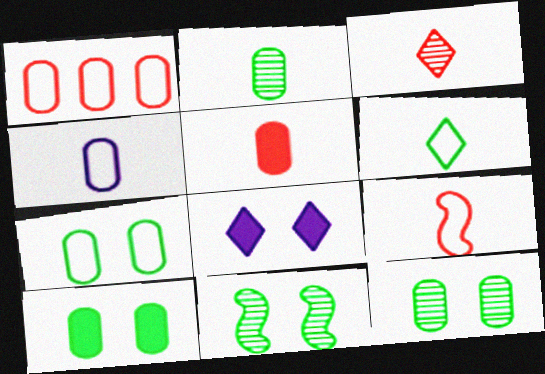[[1, 4, 7], 
[2, 4, 5], 
[3, 5, 9], 
[4, 6, 9], 
[7, 10, 12]]